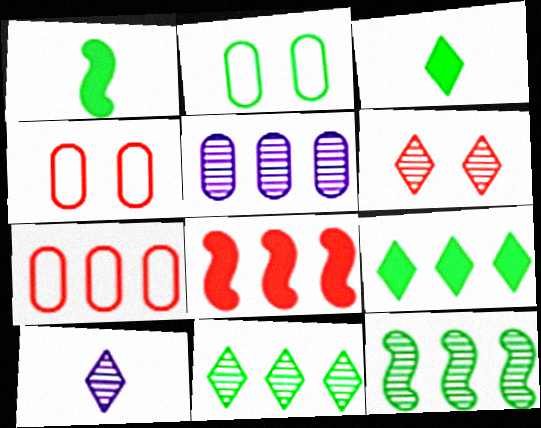[[1, 2, 11], 
[2, 3, 12], 
[2, 8, 10], 
[6, 10, 11]]